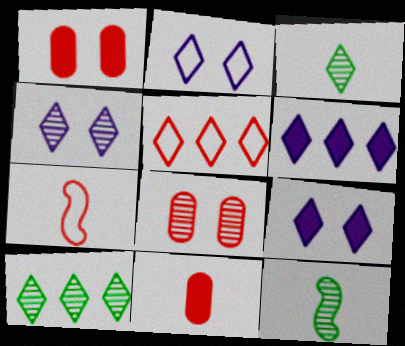[[2, 4, 9], 
[3, 5, 9], 
[5, 6, 10]]